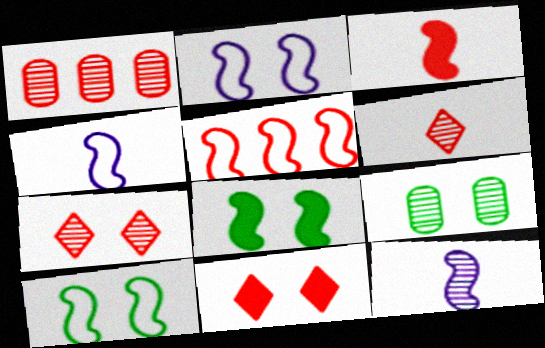[[2, 9, 11], 
[4, 5, 10], 
[5, 8, 12]]